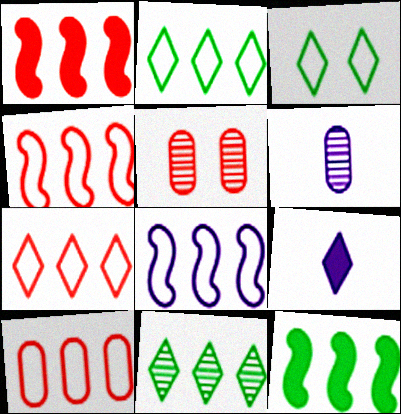[[1, 3, 6], 
[2, 8, 10], 
[4, 7, 10]]